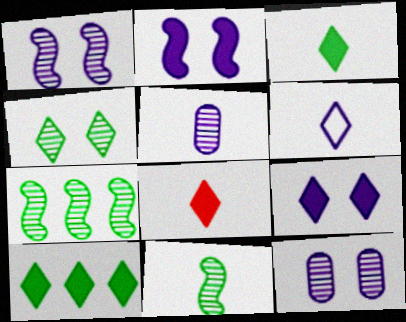[[8, 9, 10]]